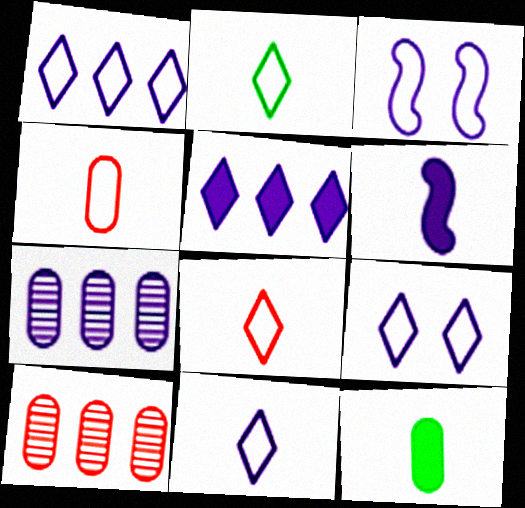[[1, 9, 11], 
[2, 8, 11], 
[6, 7, 9]]